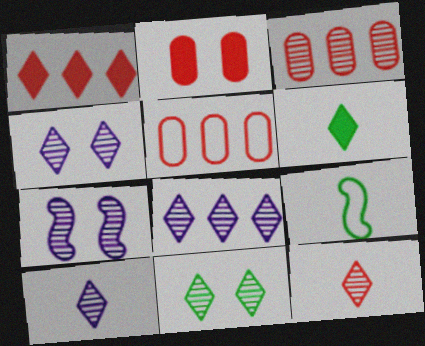[[2, 8, 9], 
[4, 8, 10], 
[5, 6, 7], 
[8, 11, 12]]